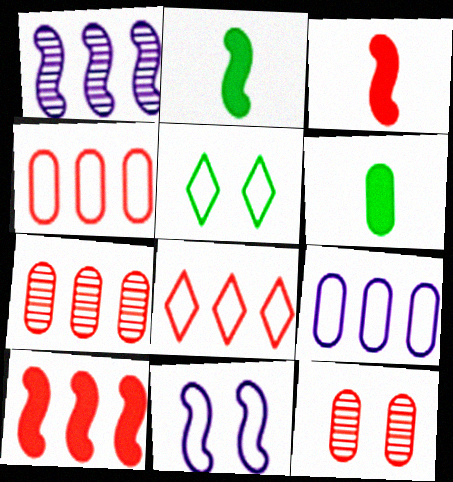[[3, 8, 12], 
[6, 9, 12], 
[7, 8, 10]]